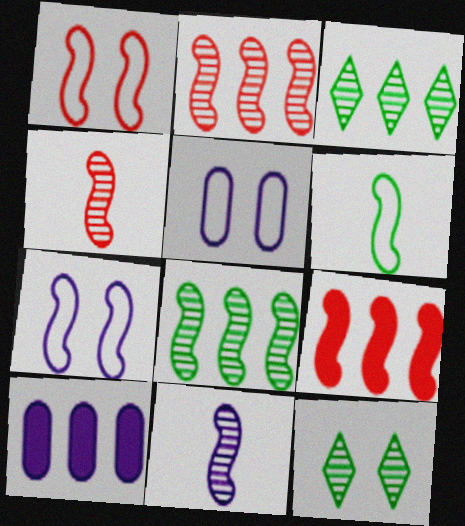[[1, 4, 9]]